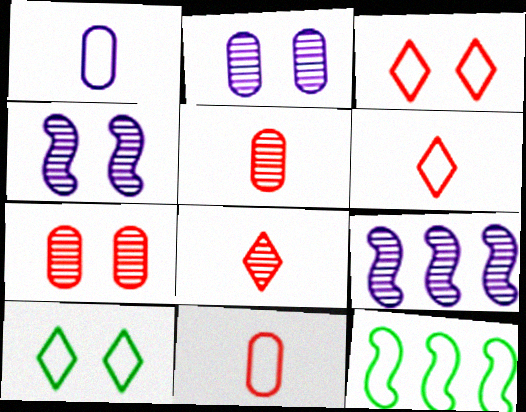[[1, 3, 12]]